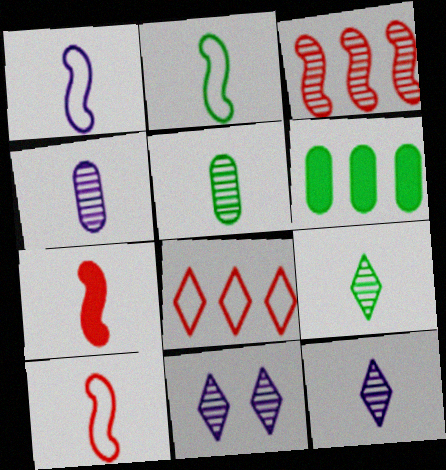[[1, 2, 10], 
[3, 5, 11], 
[6, 10, 11]]